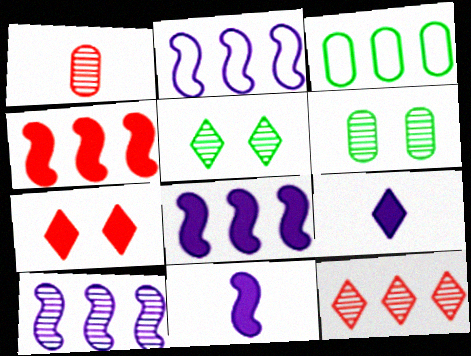[[1, 5, 10], 
[2, 8, 10], 
[3, 8, 12]]